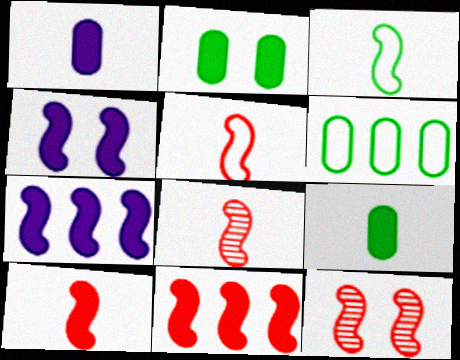[[3, 7, 12], 
[5, 8, 10], 
[5, 11, 12]]